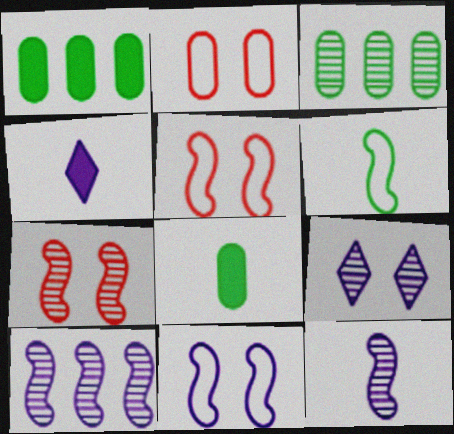[[3, 4, 5]]